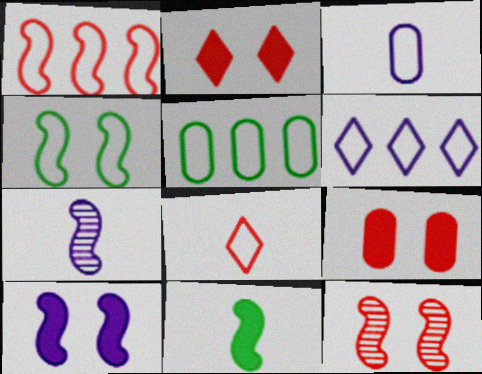[[1, 5, 6], 
[2, 5, 7], 
[4, 10, 12]]